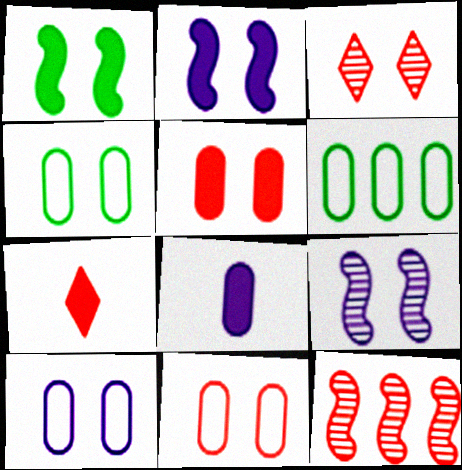[[1, 3, 10], 
[2, 3, 4], 
[4, 10, 11], 
[6, 7, 9], 
[7, 11, 12]]